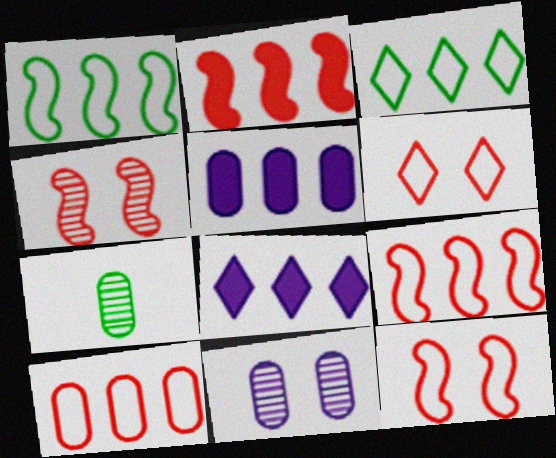[[7, 8, 12]]